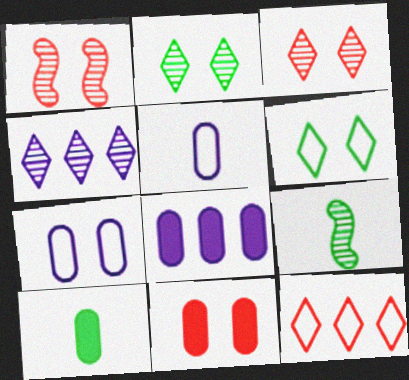[[8, 10, 11]]